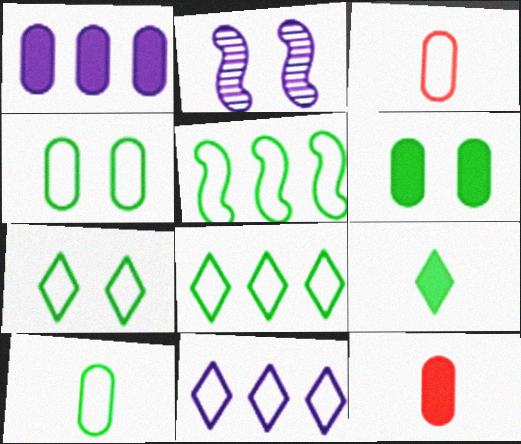[[1, 6, 12], 
[2, 8, 12], 
[5, 7, 10]]